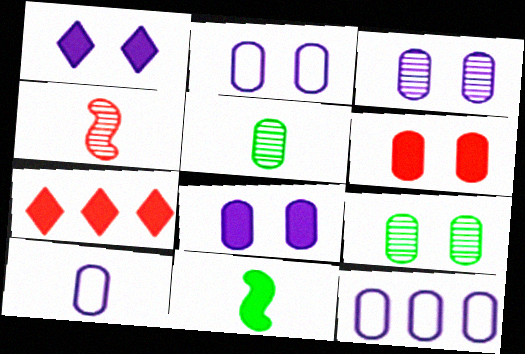[[2, 3, 8], 
[2, 6, 9], 
[2, 10, 12], 
[5, 6, 12], 
[7, 8, 11]]